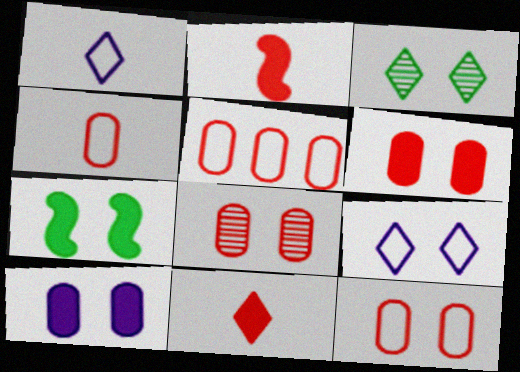[[4, 5, 12], 
[6, 8, 12], 
[7, 8, 9]]